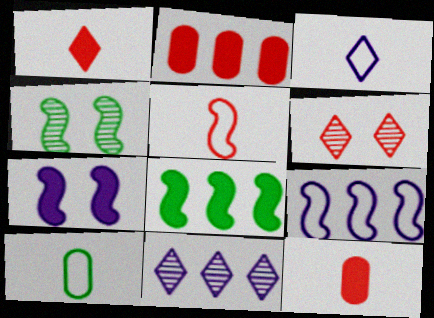[[2, 3, 4], 
[2, 5, 6], 
[3, 5, 10]]